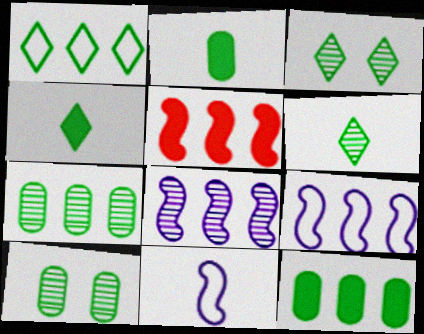[[1, 3, 4]]